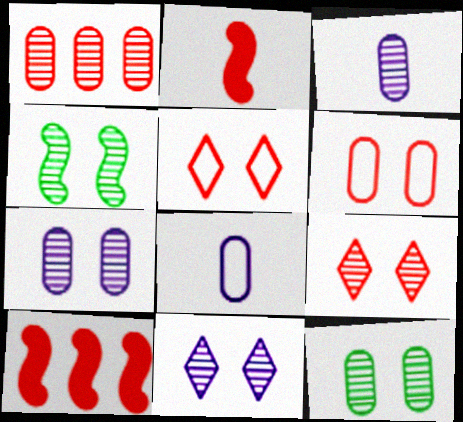[[1, 2, 5], 
[1, 3, 12], 
[4, 7, 9]]